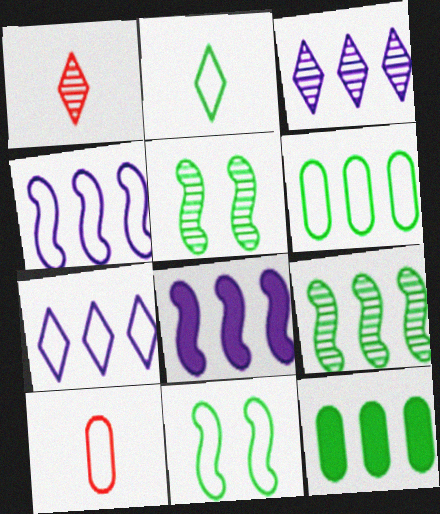[[2, 5, 12], 
[2, 6, 11], 
[7, 10, 11]]